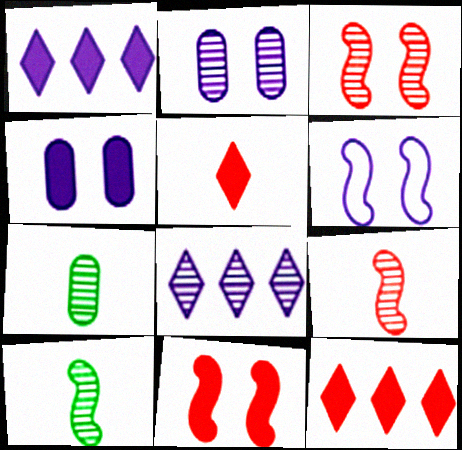[[3, 7, 8], 
[6, 7, 12]]